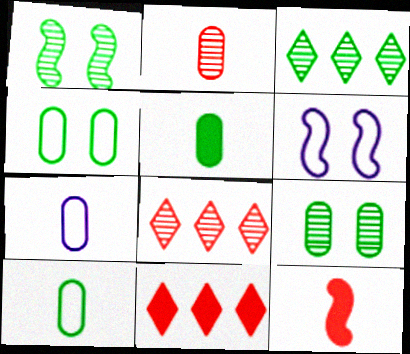[[1, 7, 11], 
[2, 5, 7], 
[5, 6, 8]]